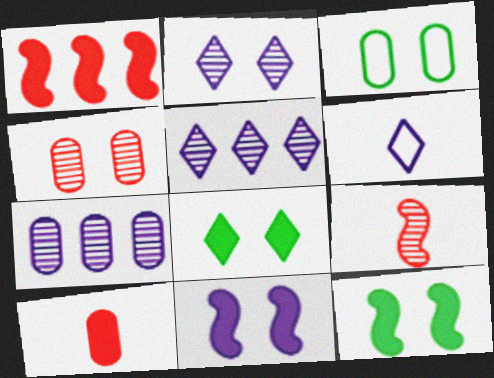[[3, 7, 10], 
[6, 7, 11]]